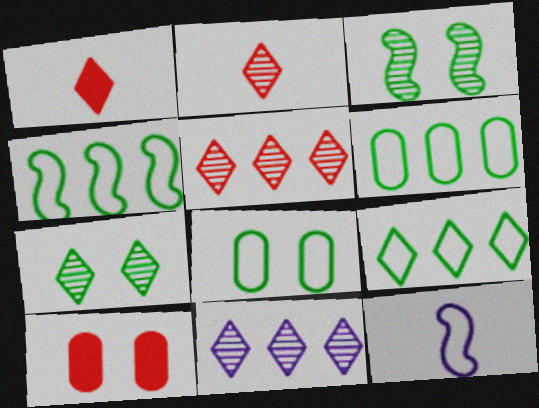[[2, 7, 11], 
[4, 6, 9]]